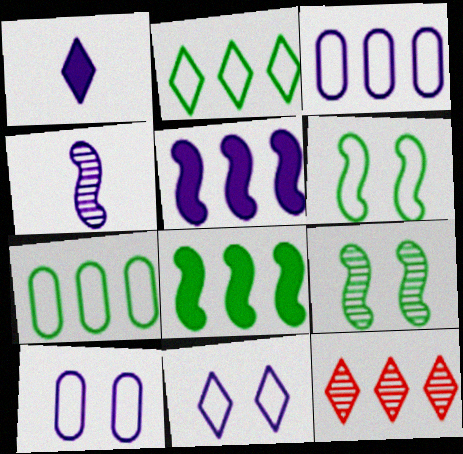[[3, 8, 12], 
[5, 7, 12]]